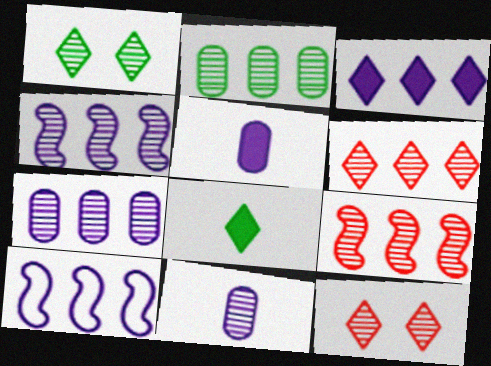[[1, 9, 11], 
[2, 4, 6], 
[3, 7, 10]]